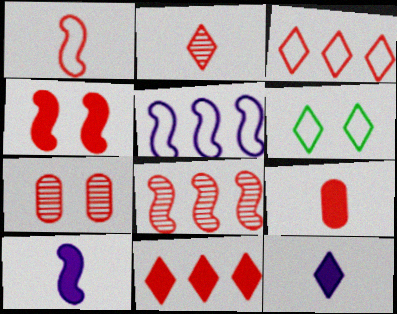[[1, 2, 9], 
[1, 4, 8], 
[1, 7, 11], 
[2, 7, 8], 
[4, 9, 11]]